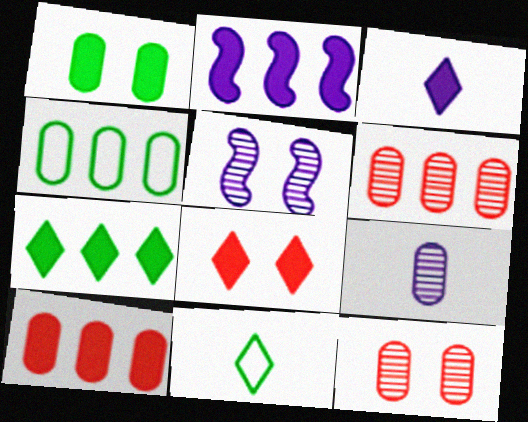[[2, 7, 10], 
[2, 11, 12], 
[3, 7, 8], 
[5, 10, 11]]